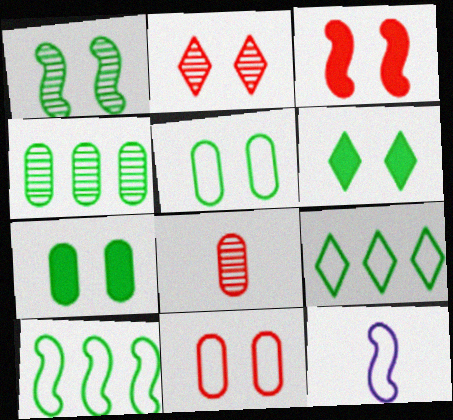[[1, 5, 6], 
[2, 3, 11], 
[9, 11, 12]]